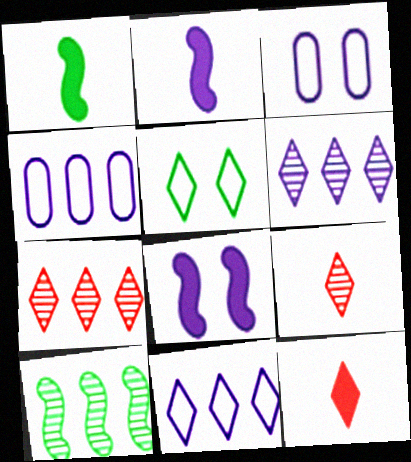[[1, 3, 7], 
[2, 3, 6], 
[3, 10, 12], 
[5, 6, 12]]